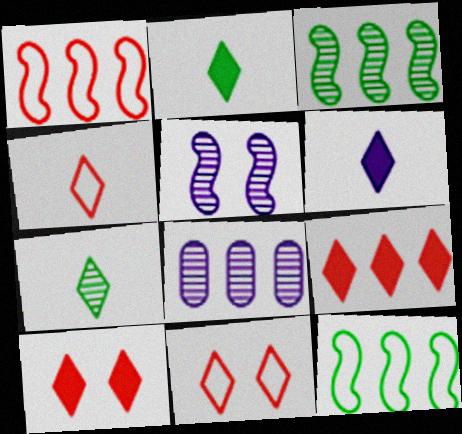[[4, 6, 7], 
[8, 9, 12]]